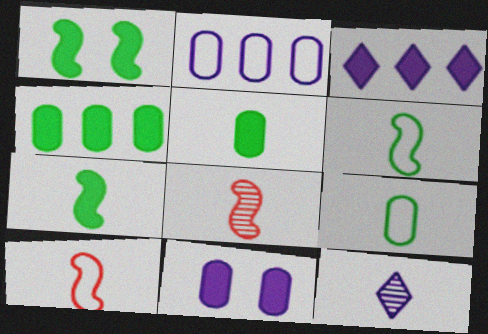[[5, 10, 12]]